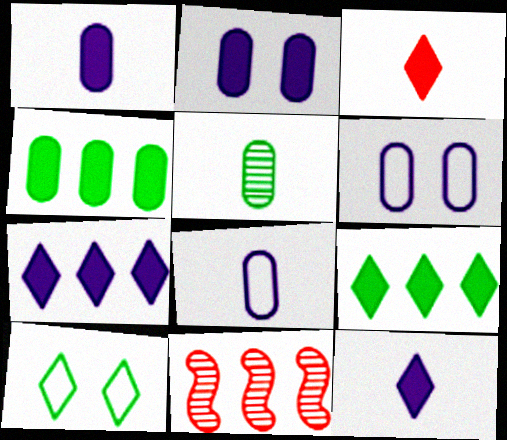[[1, 10, 11]]